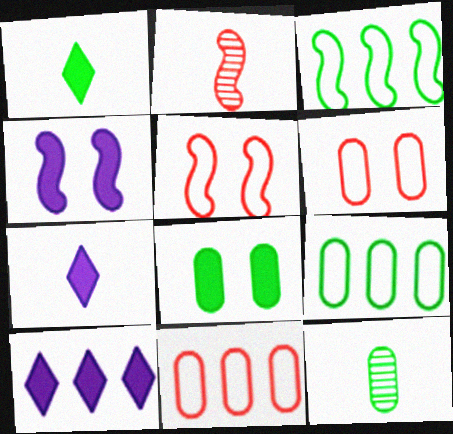[[2, 3, 4], 
[5, 10, 12], 
[8, 9, 12]]